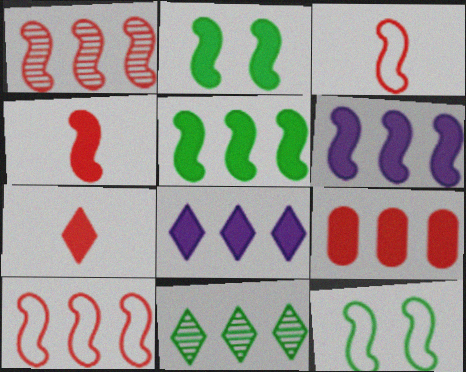[[2, 4, 6], 
[5, 8, 9]]